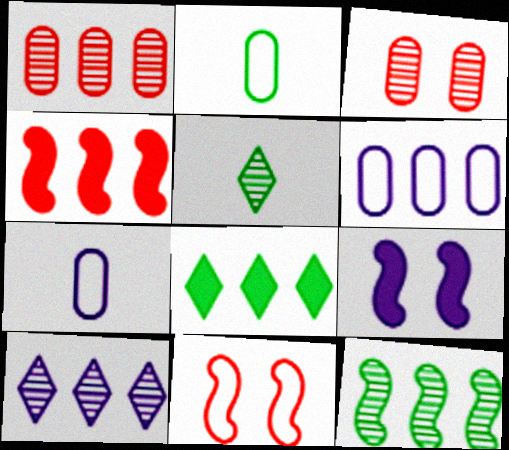[[1, 10, 12], 
[7, 9, 10]]